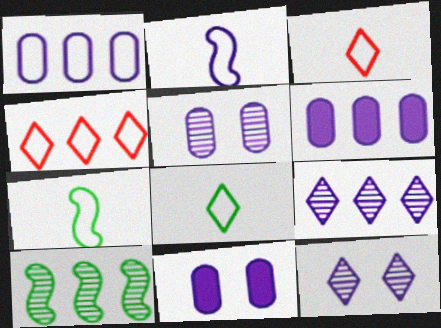[[2, 6, 12], 
[2, 9, 11], 
[3, 10, 11], 
[4, 6, 10]]